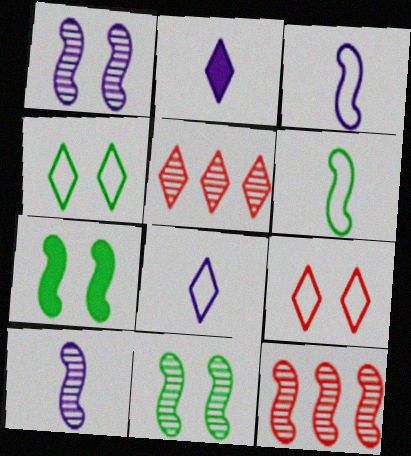[[2, 4, 5], 
[3, 7, 12], 
[10, 11, 12]]